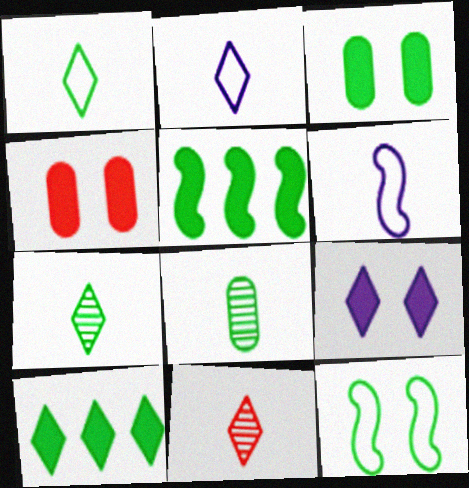[[8, 10, 12]]